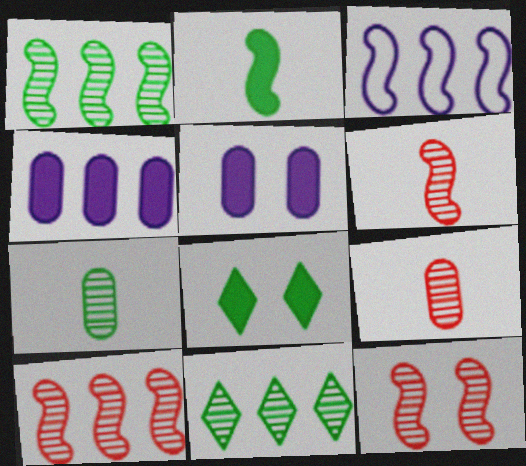[[2, 3, 12], 
[3, 8, 9], 
[6, 10, 12]]